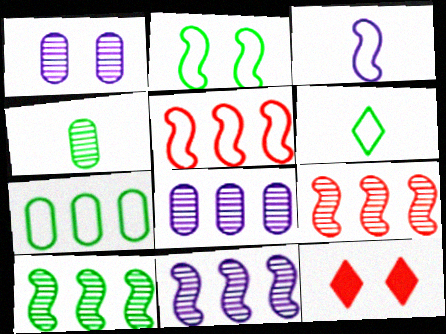[[1, 2, 12], 
[2, 3, 5], 
[2, 6, 7], 
[9, 10, 11]]